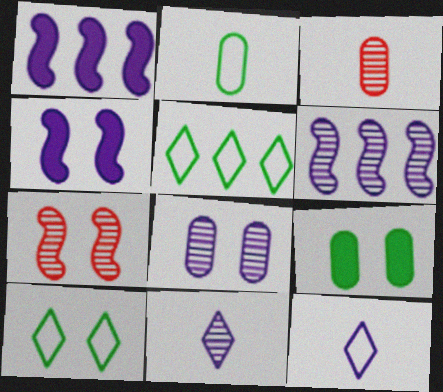[[1, 3, 10], 
[1, 8, 12], 
[3, 4, 5], 
[6, 8, 11]]